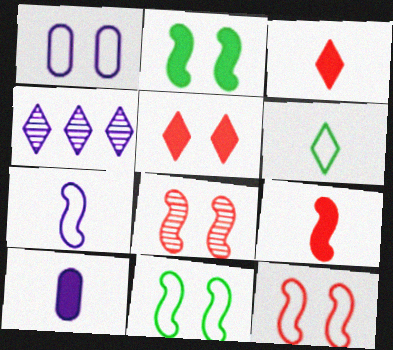[[4, 5, 6]]